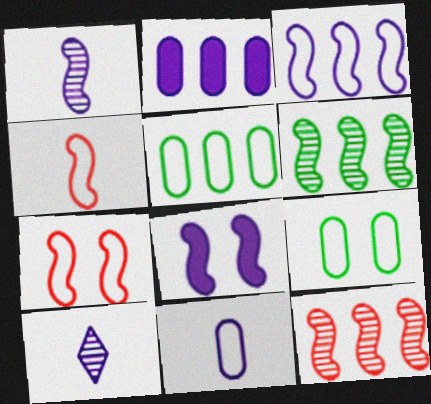[[1, 3, 8], 
[4, 6, 8]]